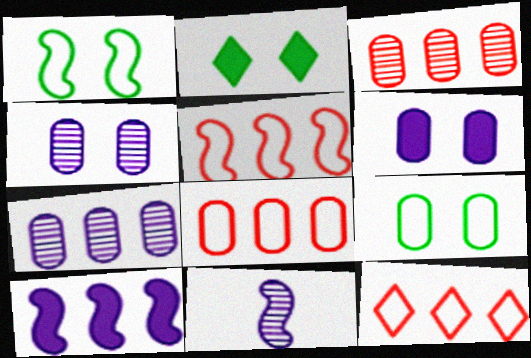[[2, 8, 11], 
[5, 8, 12]]